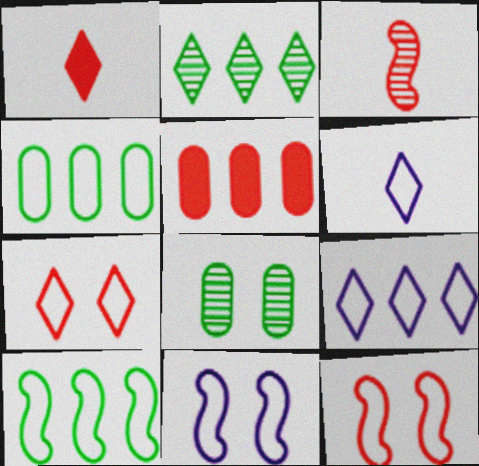[[3, 5, 7], 
[4, 6, 12]]